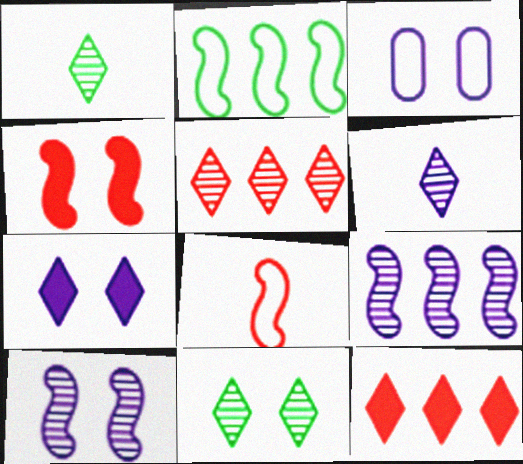[[3, 4, 11], 
[3, 7, 10], 
[5, 6, 11]]